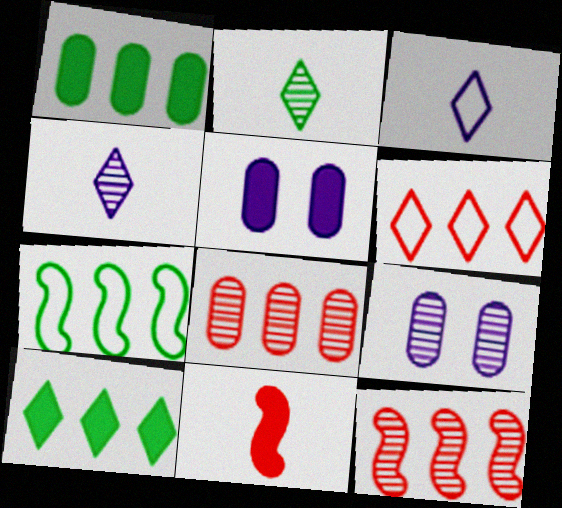[[2, 9, 12], 
[5, 10, 11]]